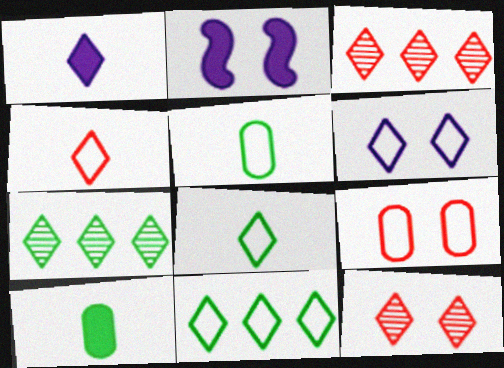[[1, 11, 12], 
[2, 3, 5], 
[4, 6, 11]]